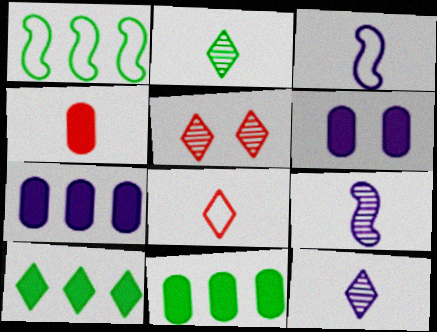[[2, 3, 4], 
[3, 5, 11], 
[4, 6, 11]]